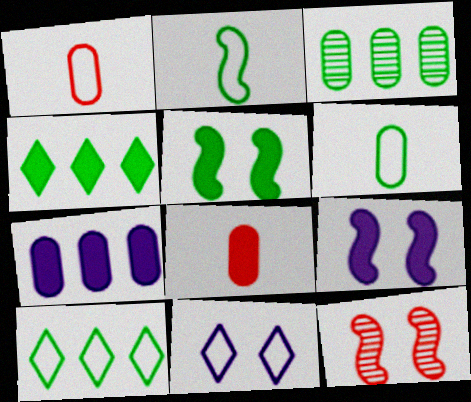[[4, 8, 9]]